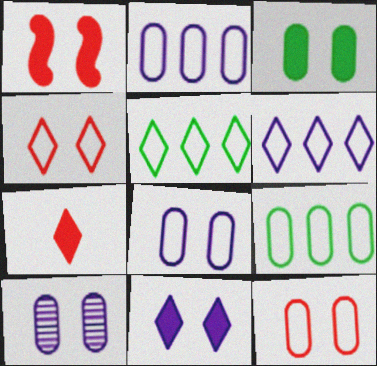[[1, 3, 11], 
[3, 10, 12]]